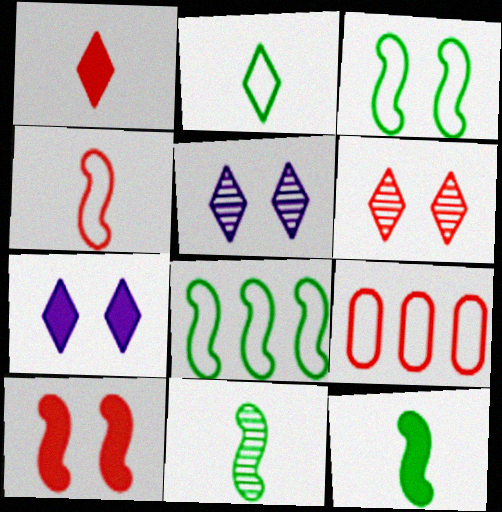[[5, 9, 12], 
[7, 9, 11]]